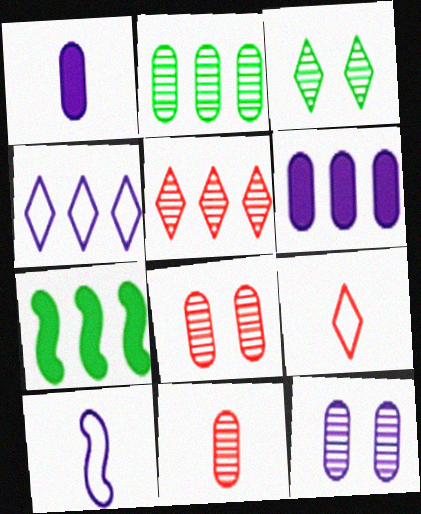[[2, 11, 12], 
[7, 9, 12]]